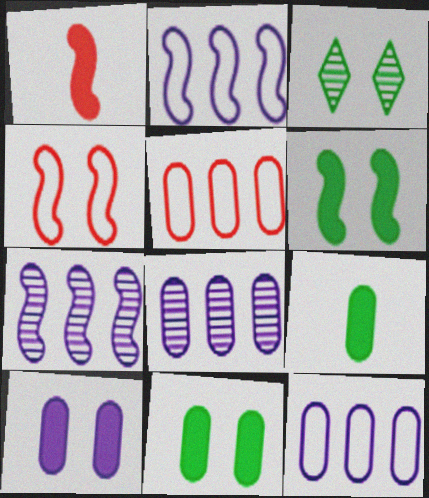[[1, 3, 12], 
[3, 4, 10]]